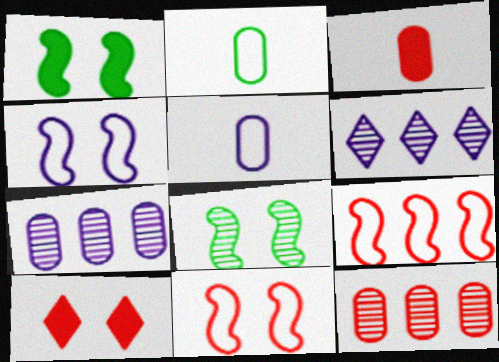[]